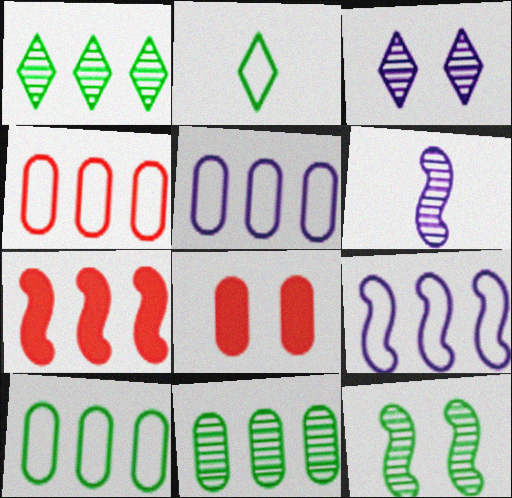[[1, 5, 7], 
[4, 5, 10]]